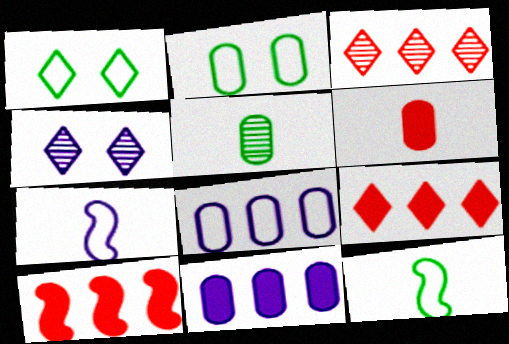[[4, 7, 11]]